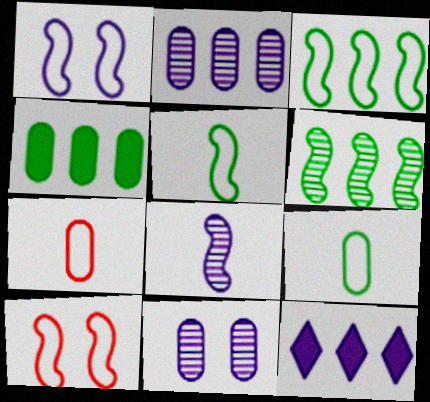[[4, 7, 11]]